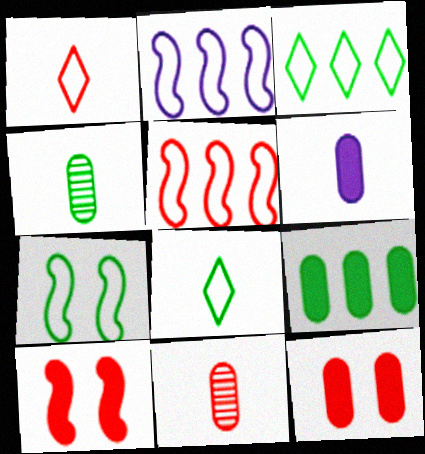[[6, 9, 12]]